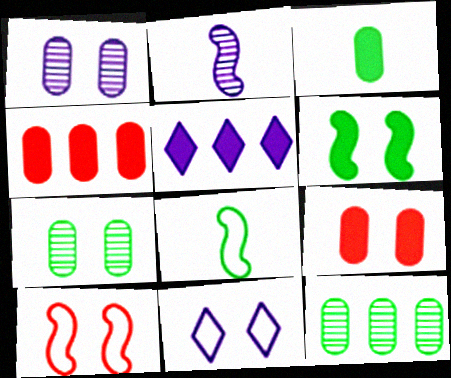[]